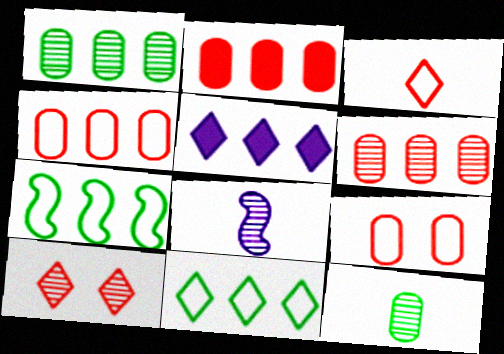[[1, 8, 10], 
[2, 4, 6], 
[5, 6, 7]]